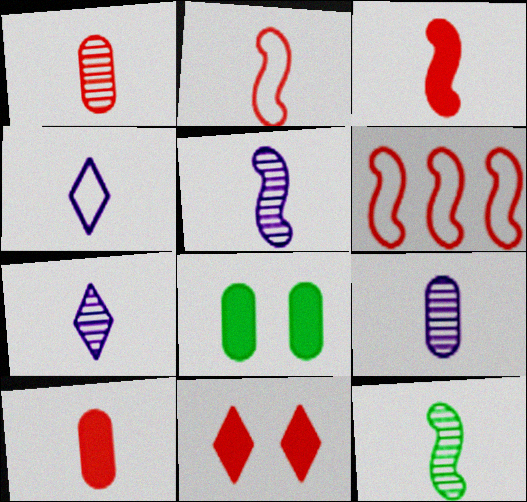[[1, 6, 11], 
[1, 7, 12], 
[4, 10, 12], 
[5, 7, 9], 
[6, 7, 8]]